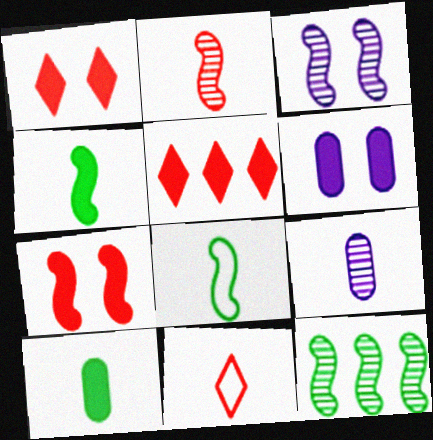[[2, 3, 12], 
[4, 5, 6], 
[4, 9, 11], 
[6, 11, 12]]